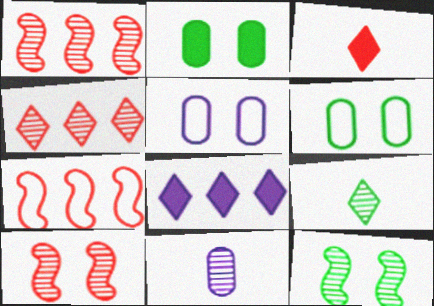[[4, 11, 12]]